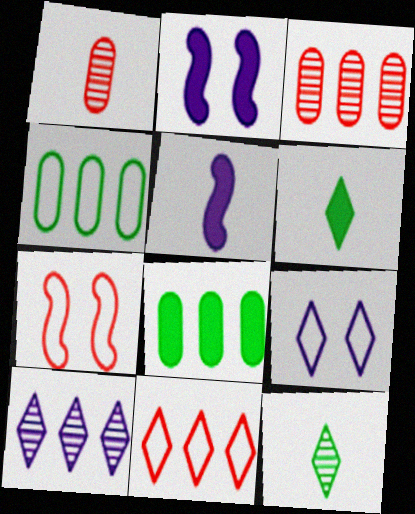[]